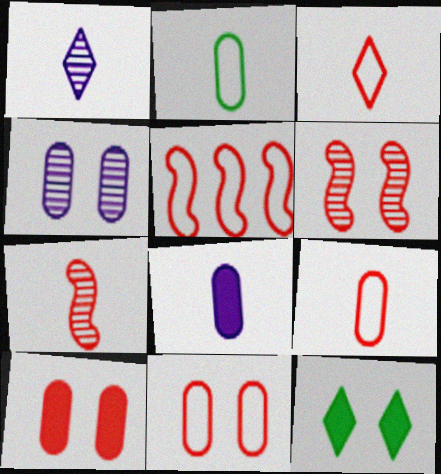[[3, 5, 11]]